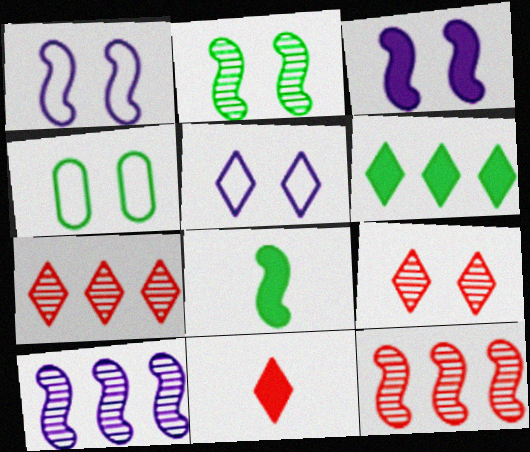[[1, 8, 12], 
[3, 4, 9], 
[4, 10, 11]]